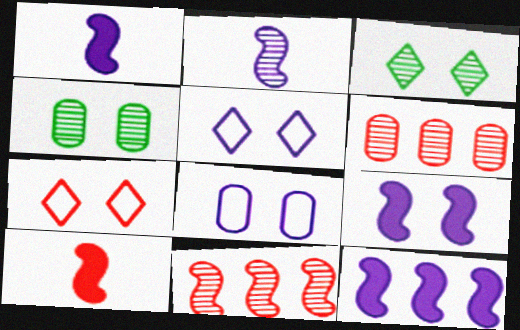[[1, 9, 12], 
[2, 3, 6], 
[4, 7, 9], 
[6, 7, 10]]